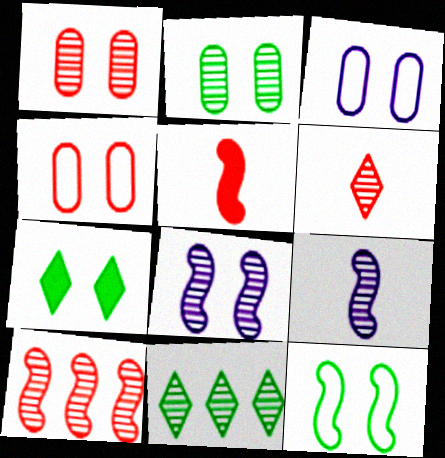[[1, 6, 10], 
[1, 9, 11], 
[2, 7, 12], 
[3, 5, 11], 
[4, 7, 8]]